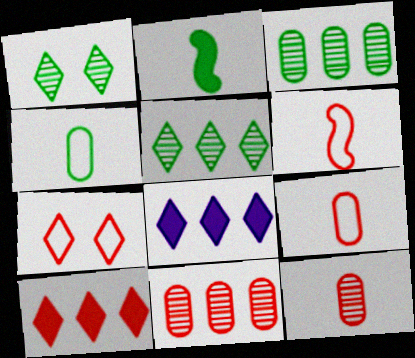[]